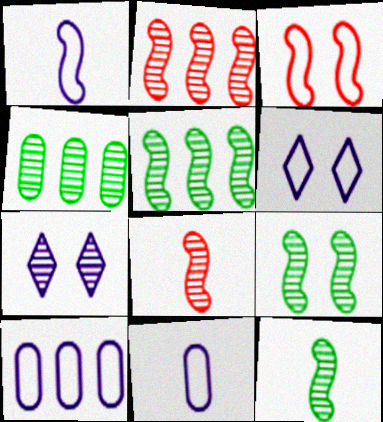[[1, 6, 10], 
[4, 7, 8], 
[5, 9, 12]]